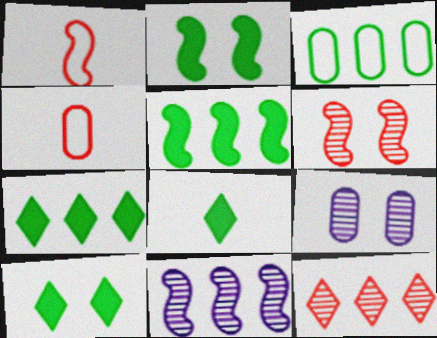[[1, 2, 11], 
[1, 7, 9], 
[4, 10, 11], 
[7, 8, 10]]